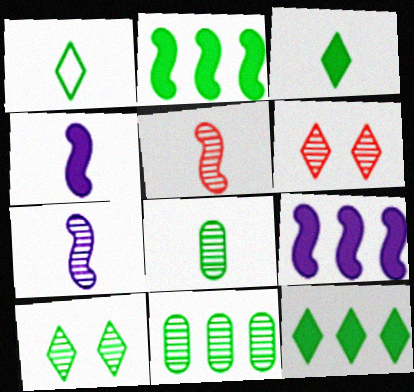[[1, 10, 12], 
[6, 7, 11]]